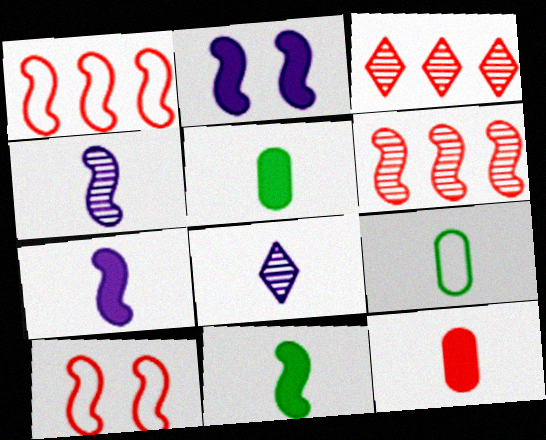[[2, 3, 9], 
[3, 10, 12]]